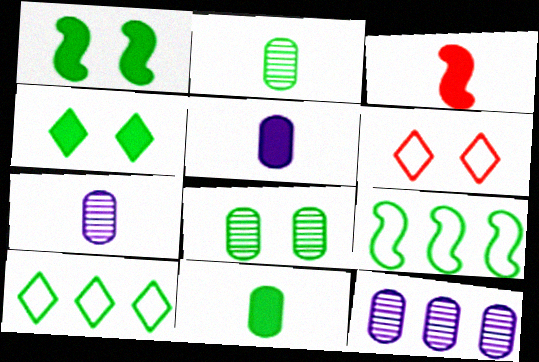[[1, 2, 10], 
[2, 4, 9]]